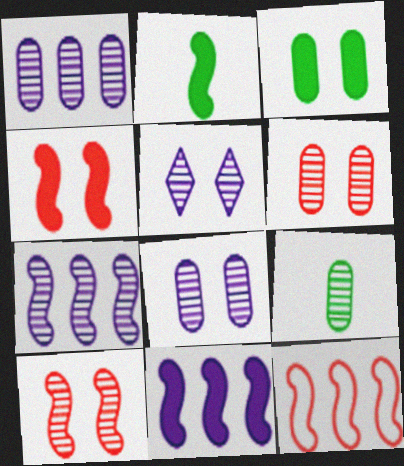[[1, 6, 9], 
[2, 4, 11]]